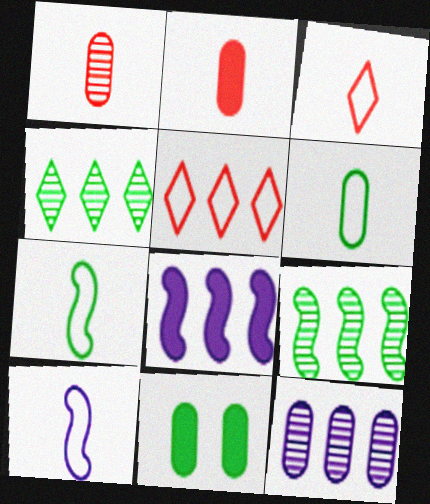[[3, 6, 10], 
[4, 7, 11]]